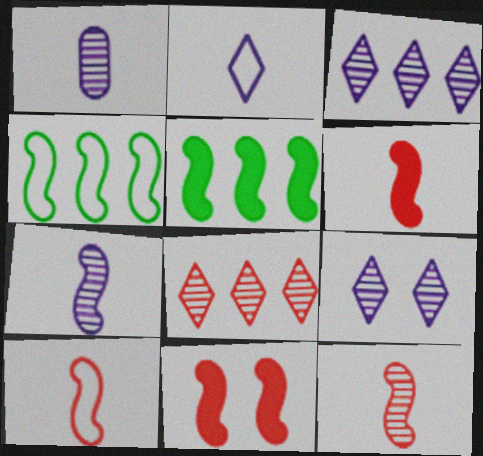[[4, 7, 11], 
[6, 10, 12]]